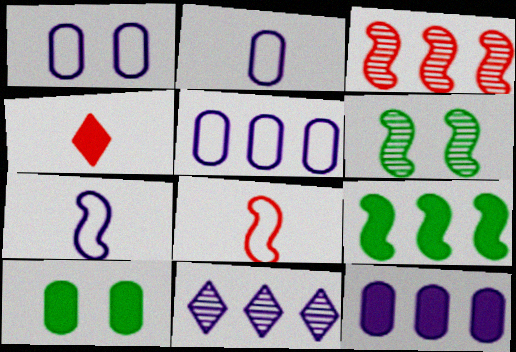[[1, 2, 5], 
[4, 5, 6], 
[8, 10, 11]]